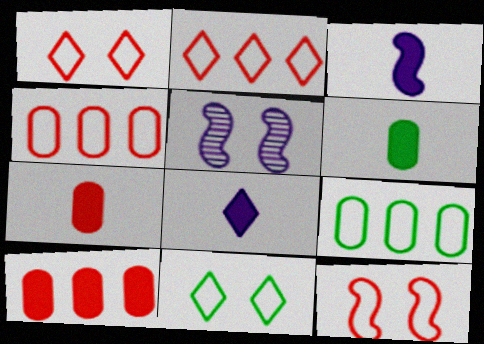[[2, 5, 6]]